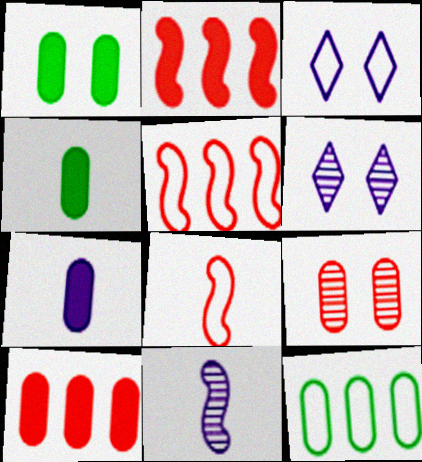[[1, 7, 10], 
[3, 8, 12], 
[4, 5, 6], 
[7, 9, 12]]